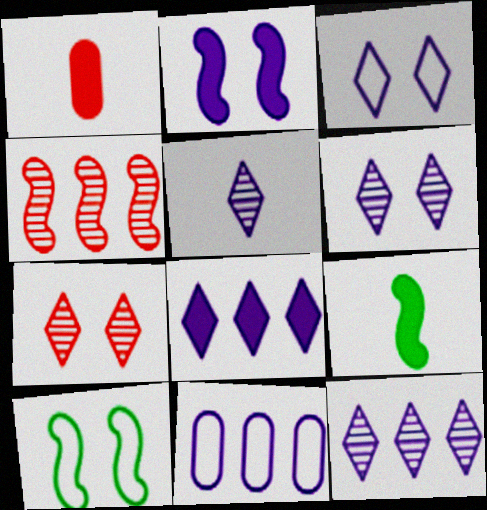[[1, 10, 12], 
[2, 5, 11], 
[3, 5, 8], 
[5, 6, 12], 
[7, 9, 11]]